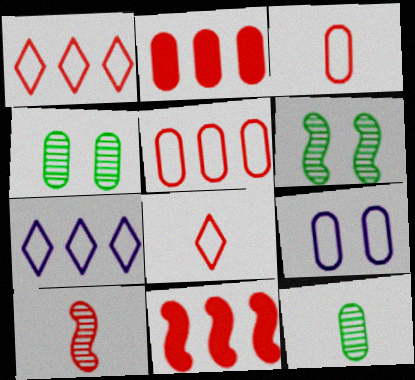[[2, 9, 12]]